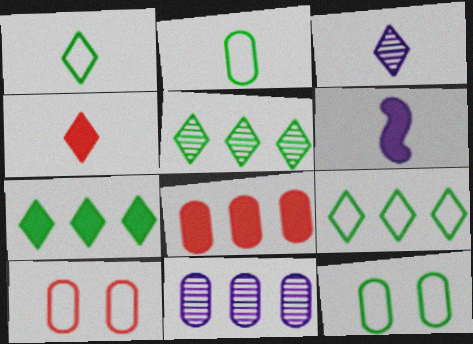[[1, 3, 4], 
[5, 6, 10], 
[5, 7, 9]]